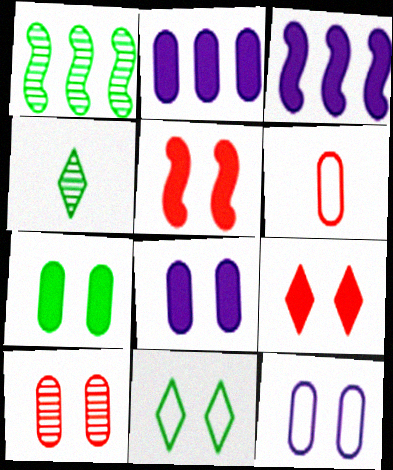[[7, 10, 12]]